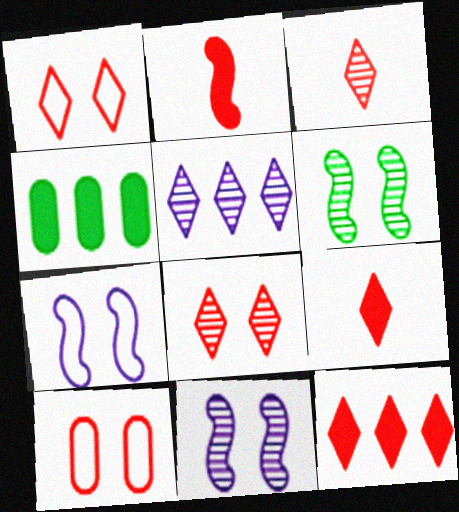[[1, 3, 12], 
[3, 4, 7]]